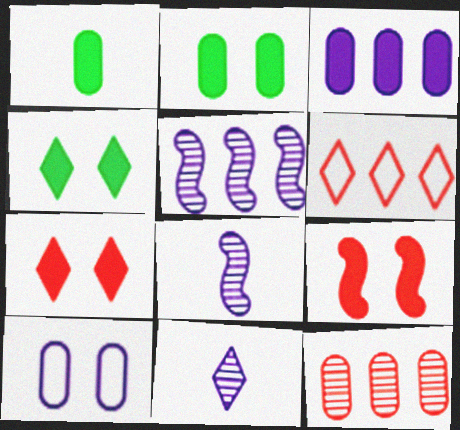[[1, 10, 12], 
[2, 6, 8], 
[4, 6, 11]]